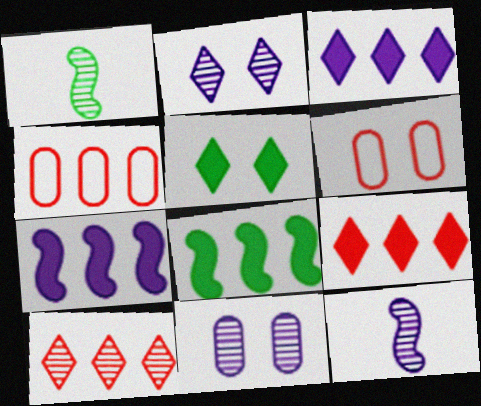[[1, 3, 6], 
[1, 10, 11], 
[4, 5, 12]]